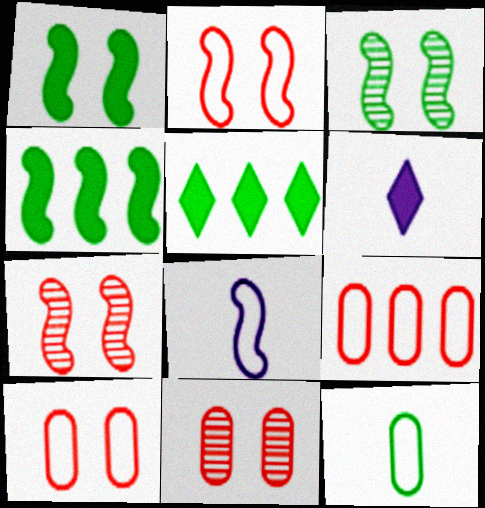[[3, 5, 12], 
[3, 6, 9], 
[4, 7, 8], 
[5, 8, 11]]